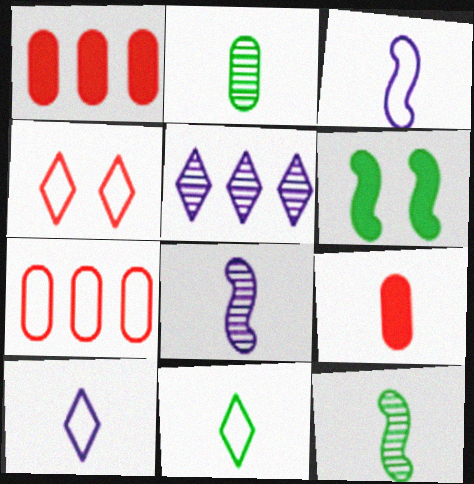[[8, 9, 11], 
[9, 10, 12]]